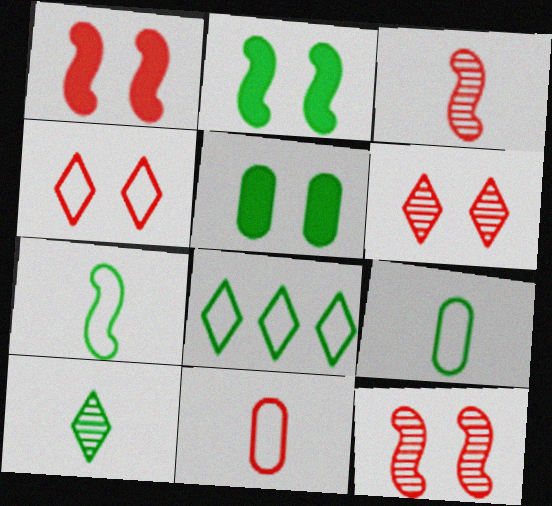[]